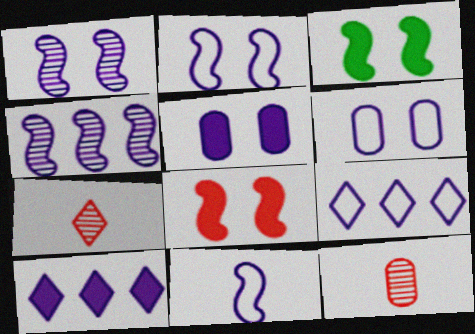[[3, 9, 12], 
[6, 9, 11]]